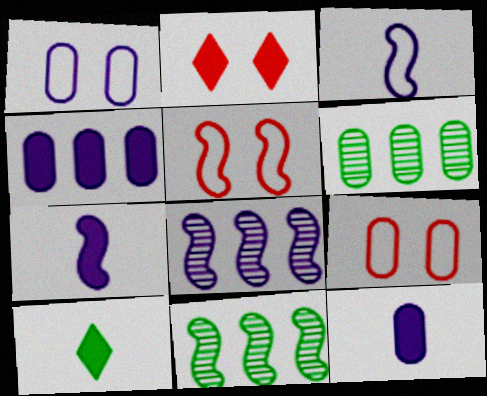[[2, 3, 6], 
[5, 7, 11], 
[6, 9, 12], 
[8, 9, 10]]